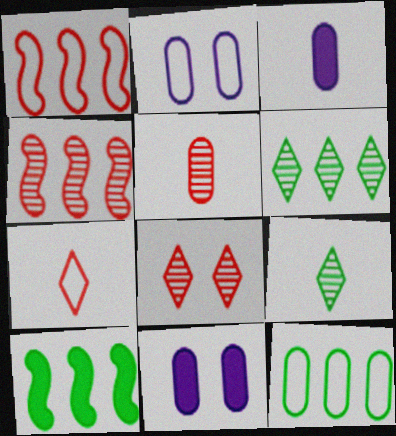[[1, 9, 11], 
[4, 5, 8], 
[5, 11, 12], 
[6, 10, 12]]